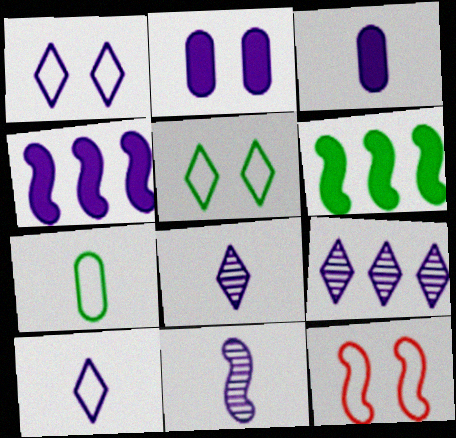[[3, 10, 11], 
[6, 11, 12]]